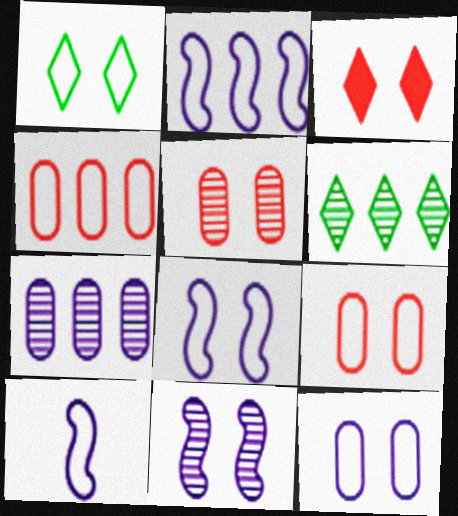[[1, 4, 10], 
[1, 8, 9], 
[2, 8, 10]]